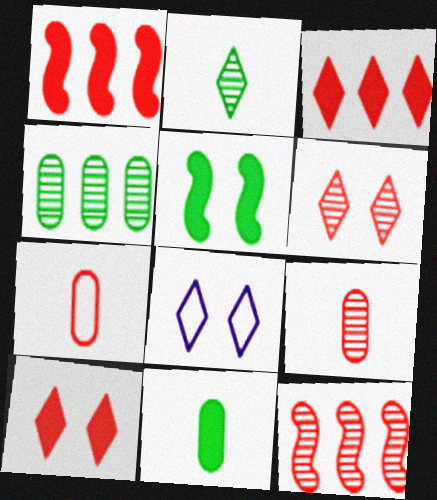[[1, 6, 7], 
[2, 3, 8], 
[6, 9, 12], 
[7, 10, 12], 
[8, 11, 12]]